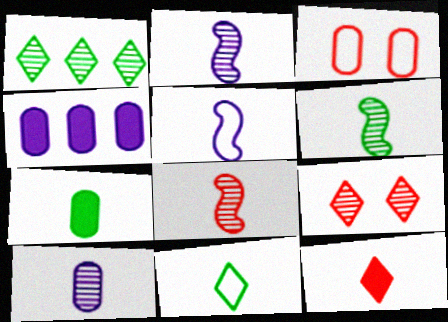[[2, 6, 8], 
[6, 7, 11]]